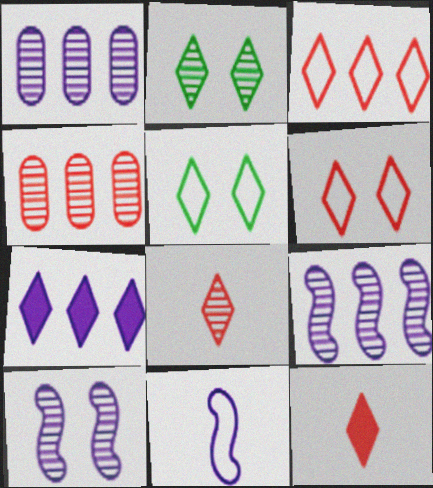[[5, 7, 8]]